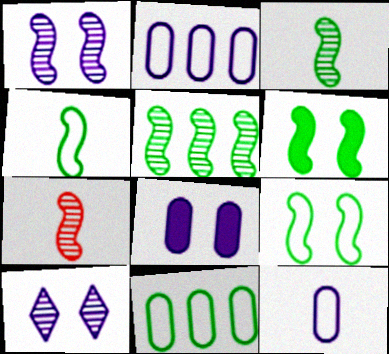[[1, 5, 7], 
[4, 5, 6]]